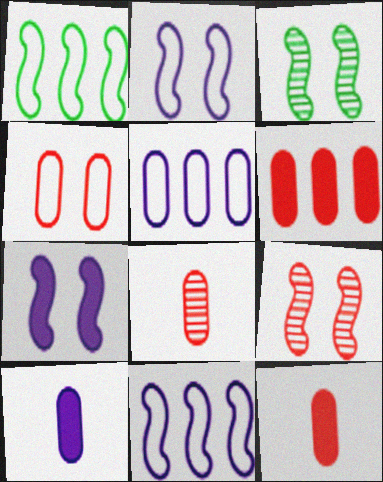[[4, 6, 8]]